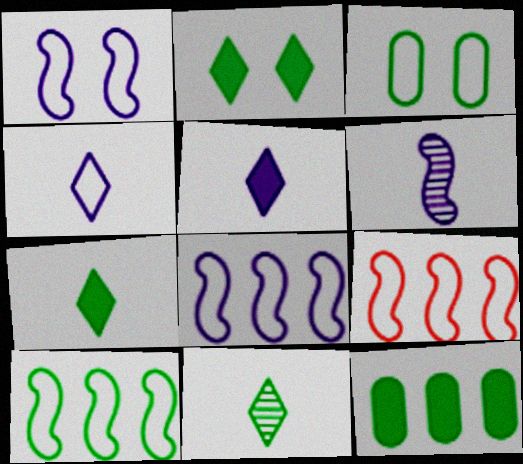[[3, 4, 9], 
[8, 9, 10]]